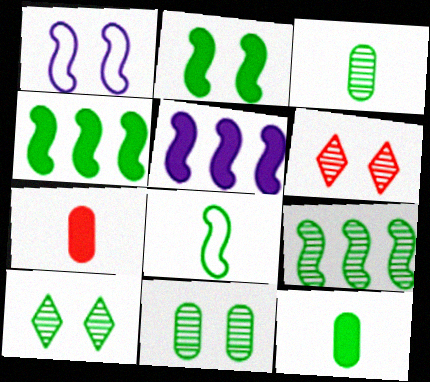[[2, 8, 9], 
[3, 9, 10]]